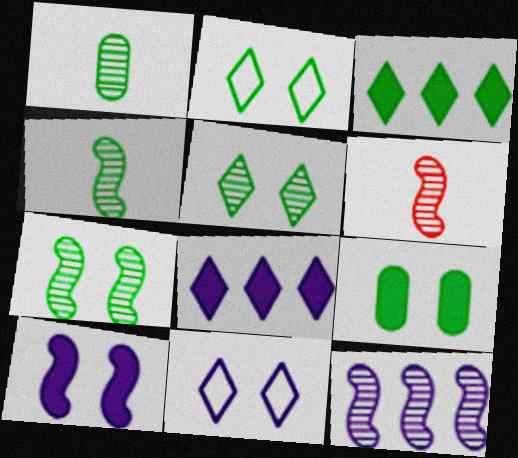[[2, 7, 9], 
[6, 7, 12]]